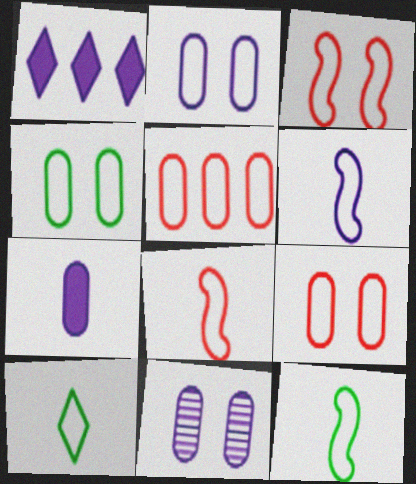[[1, 6, 11], 
[2, 4, 9], 
[6, 8, 12]]